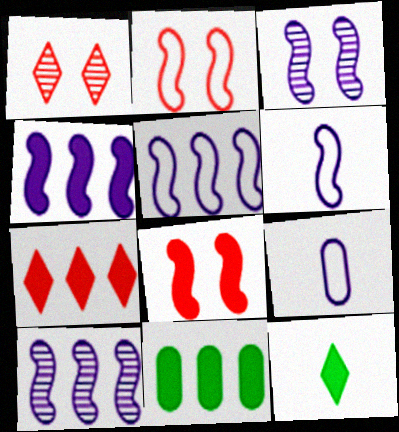[[1, 6, 11], 
[3, 4, 6], 
[4, 5, 10], 
[4, 7, 11]]